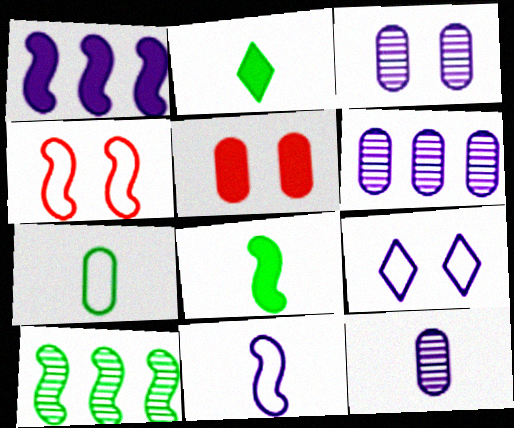[[1, 2, 5], 
[1, 9, 12], 
[2, 4, 6], 
[3, 6, 12], 
[5, 6, 7]]